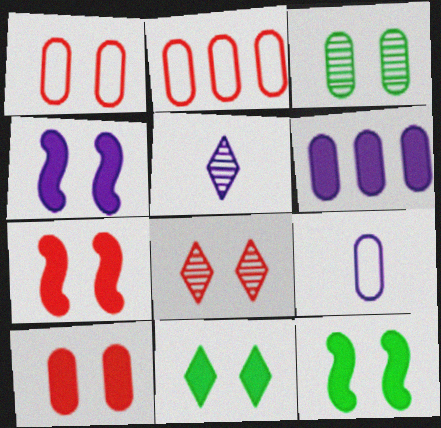[[1, 7, 8], 
[2, 5, 12], 
[4, 7, 12], 
[4, 10, 11]]